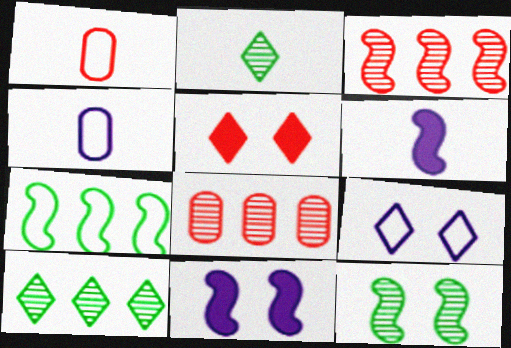[[1, 2, 6], 
[1, 3, 5], 
[1, 7, 9], 
[1, 10, 11]]